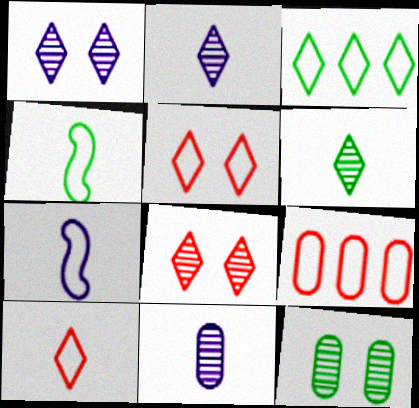[]